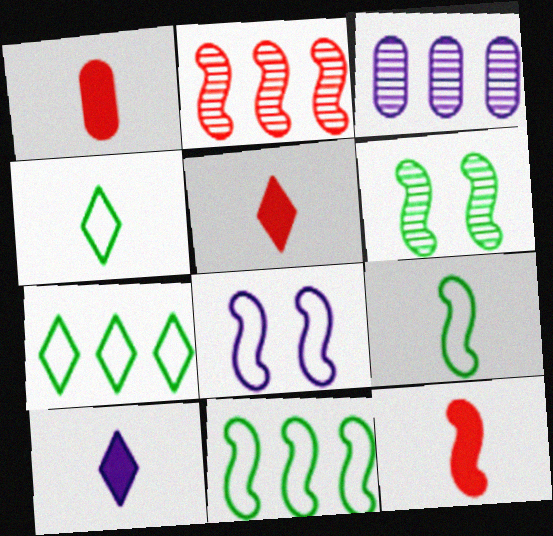[[1, 5, 12], 
[3, 8, 10]]